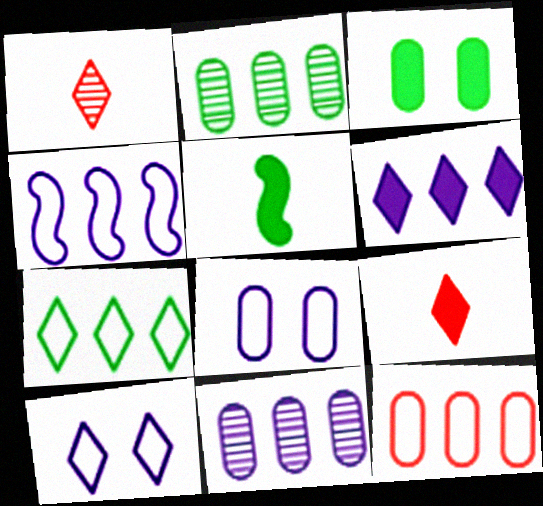[[1, 3, 4], 
[4, 6, 11], 
[4, 7, 12]]